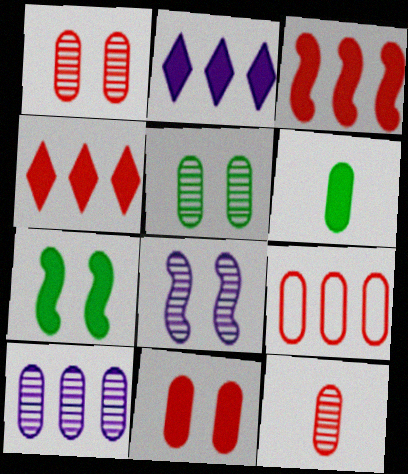[[5, 10, 12], 
[9, 11, 12]]